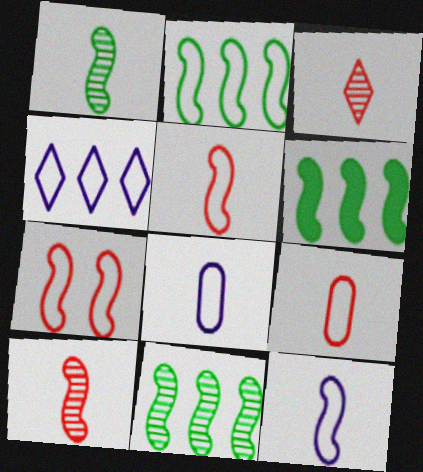[[2, 6, 11], 
[2, 7, 12]]